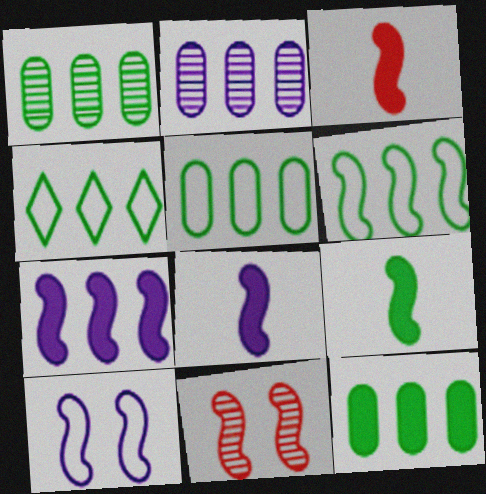[[1, 5, 12], 
[3, 8, 9], 
[4, 5, 6], 
[6, 8, 11]]